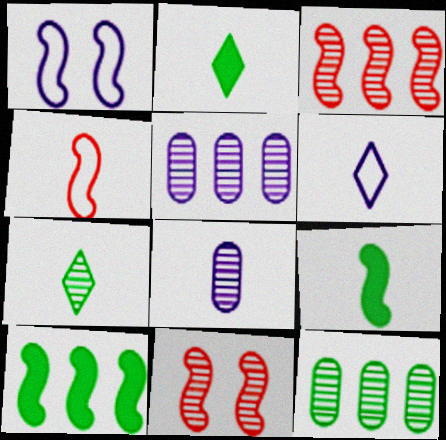[[1, 3, 9], 
[2, 4, 8], 
[5, 7, 11]]